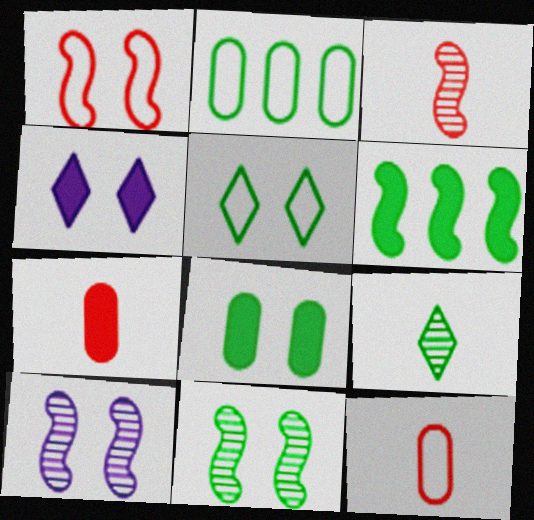[[2, 3, 4], 
[4, 6, 7], 
[5, 8, 11]]